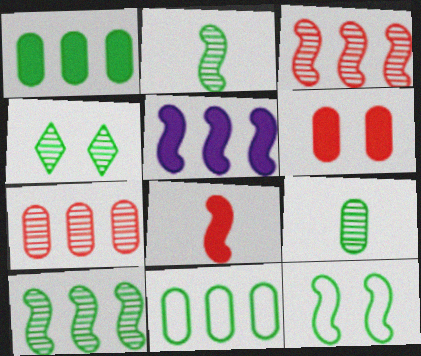[[4, 9, 10]]